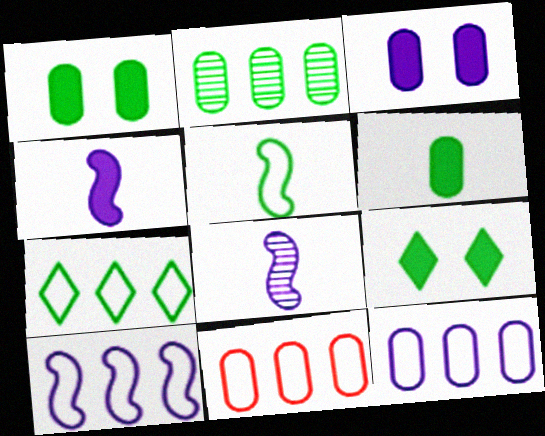[[2, 5, 9], 
[7, 10, 11], 
[8, 9, 11]]